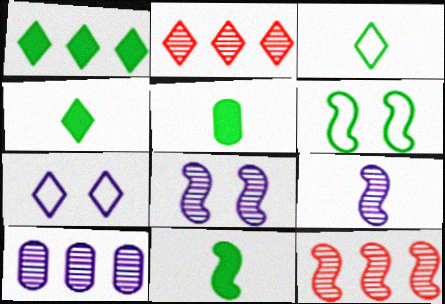[[2, 4, 7], 
[4, 5, 11], 
[5, 7, 12]]